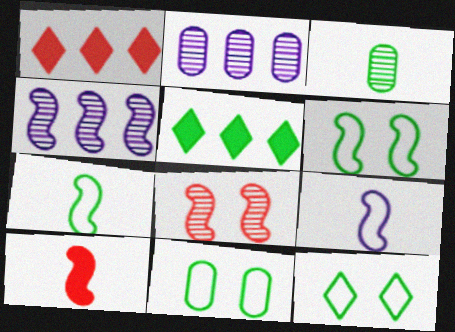[[2, 10, 12], 
[3, 5, 6], 
[4, 6, 10], 
[6, 11, 12]]